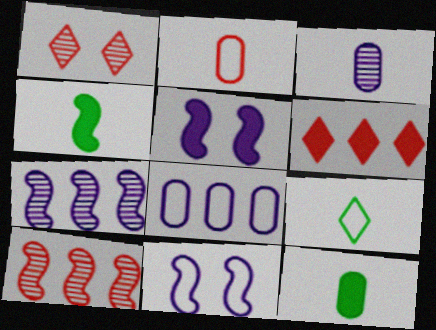[[1, 4, 8], 
[2, 3, 12], 
[4, 10, 11], 
[5, 6, 12]]